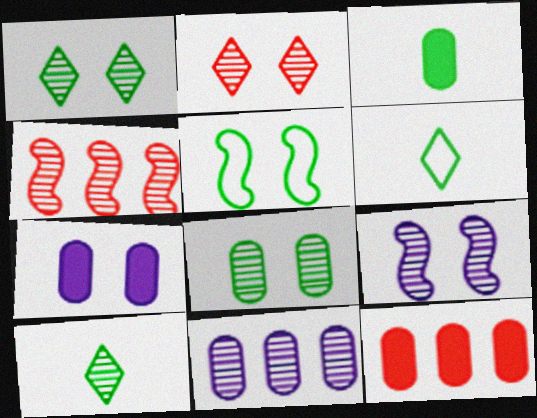[[2, 5, 7], 
[2, 8, 9], 
[3, 7, 12], 
[4, 6, 7], 
[6, 9, 12]]